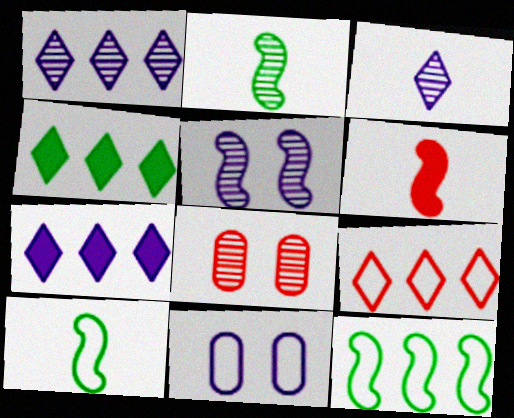[[1, 2, 8], 
[1, 4, 9], 
[5, 6, 12], 
[6, 8, 9], 
[7, 8, 10], 
[9, 10, 11]]